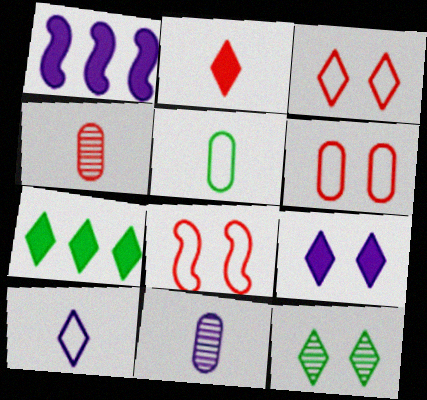[[2, 7, 9], 
[3, 6, 8], 
[3, 9, 12], 
[7, 8, 11]]